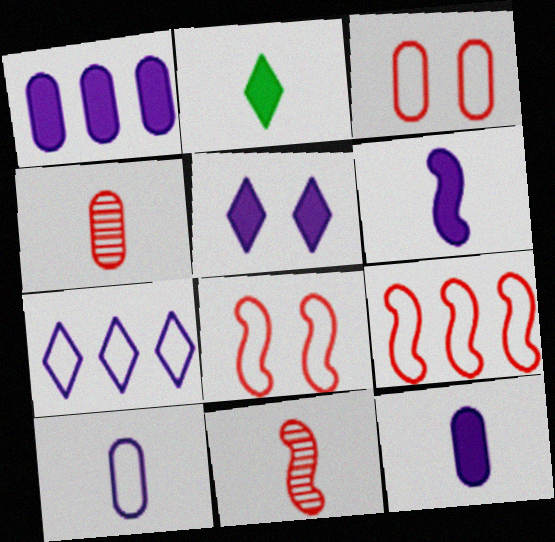[[1, 5, 6], 
[2, 10, 11]]